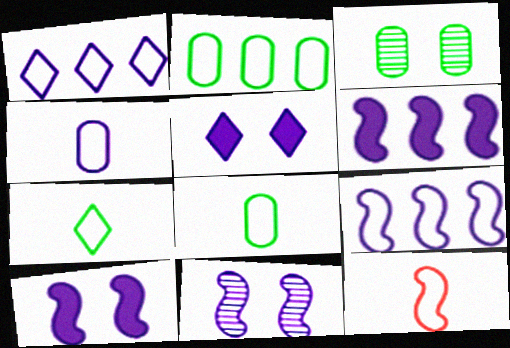[[4, 7, 12]]